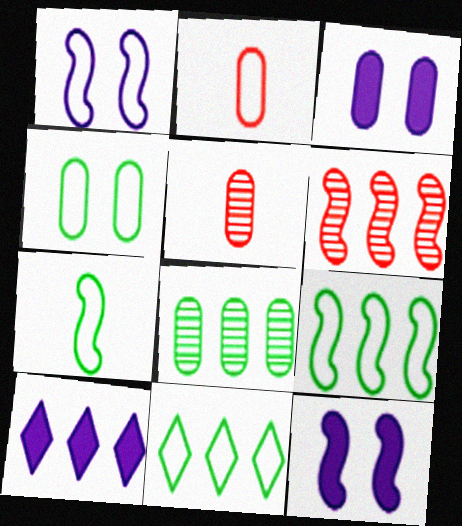[[1, 2, 11], 
[2, 3, 8], 
[4, 7, 11], 
[5, 11, 12], 
[6, 7, 12]]